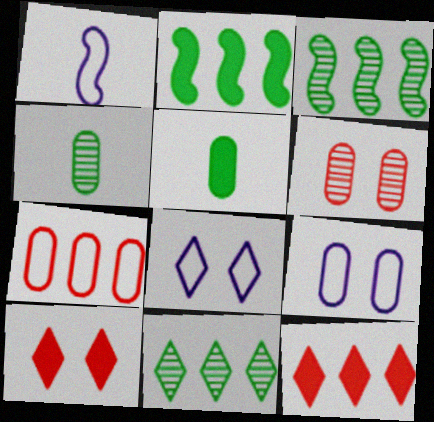[]